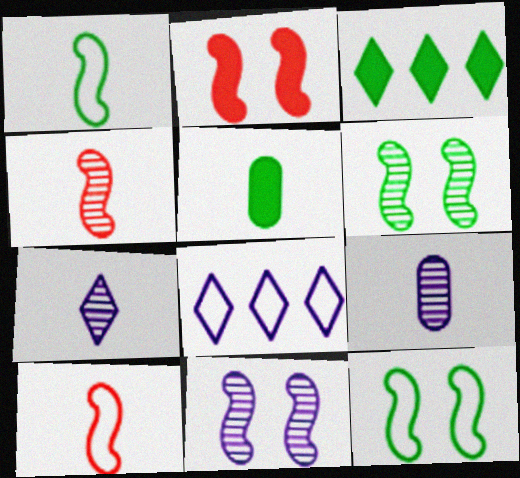[[2, 11, 12], 
[5, 7, 10]]